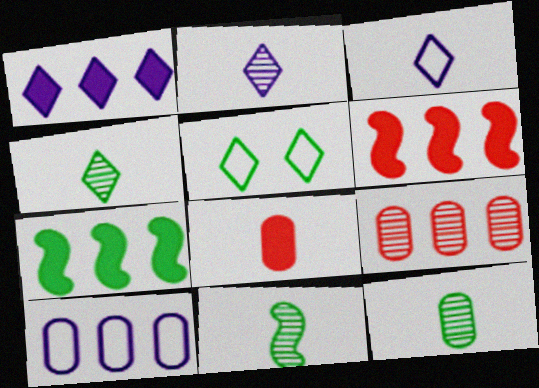[[3, 8, 11], 
[4, 11, 12], 
[5, 7, 12]]